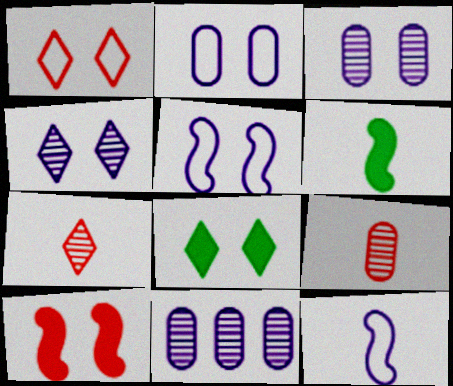[[1, 4, 8], 
[1, 6, 11]]